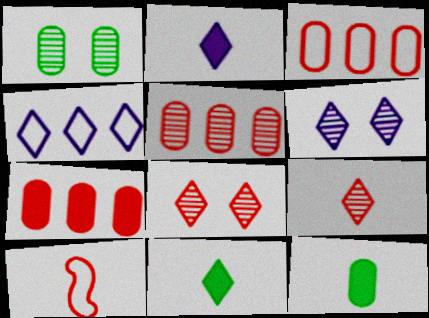[[2, 4, 6], 
[3, 5, 7], 
[4, 8, 11], 
[7, 8, 10]]